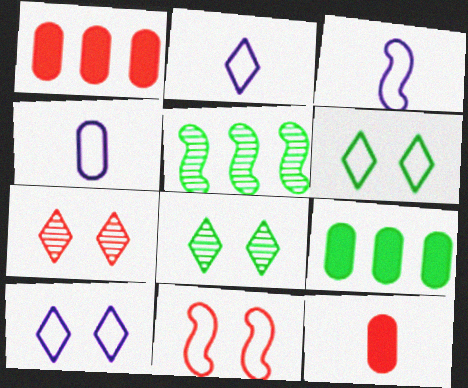[[1, 3, 8], 
[2, 3, 4], 
[3, 7, 9], 
[5, 10, 12]]